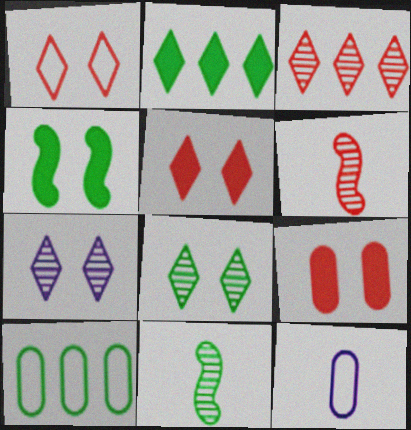[[3, 4, 12]]